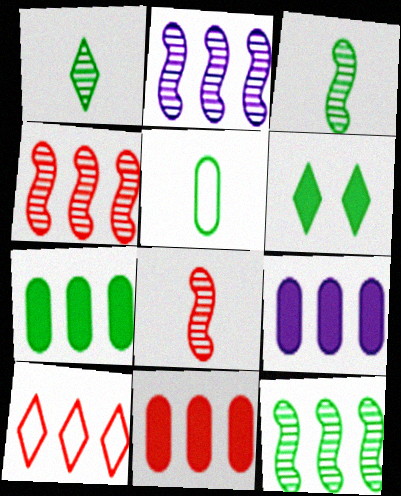[[2, 4, 12], 
[2, 7, 10], 
[4, 10, 11], 
[5, 6, 12], 
[7, 9, 11], 
[9, 10, 12]]